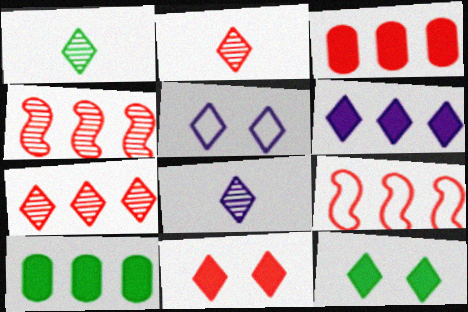[[1, 2, 8], 
[3, 7, 9], 
[5, 6, 8]]